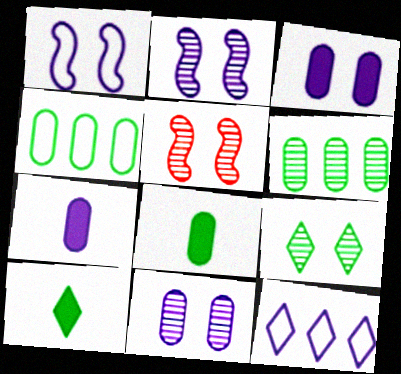[[2, 7, 12], 
[5, 8, 12], 
[5, 9, 11]]